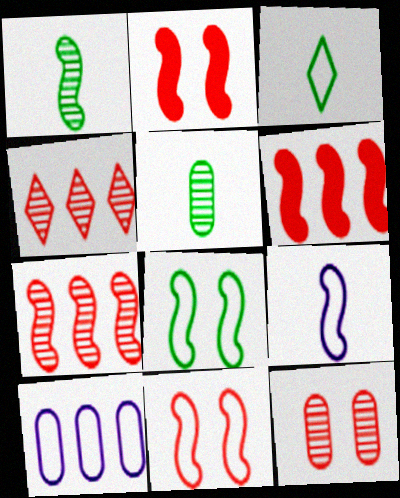[[3, 10, 11]]